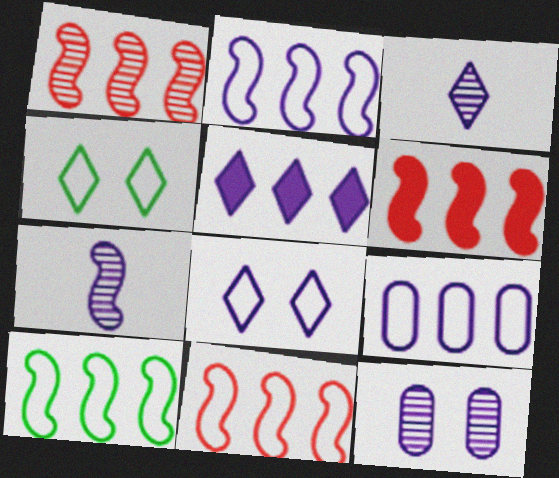[[1, 6, 11], 
[2, 10, 11], 
[3, 5, 8]]